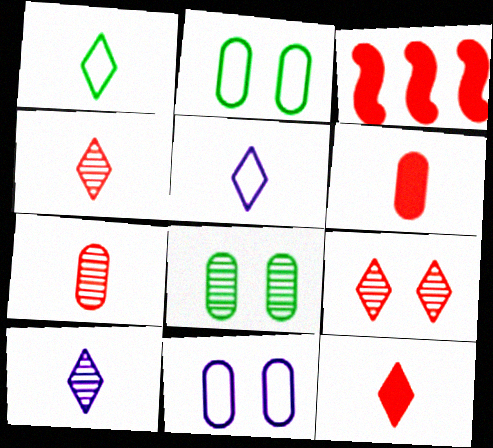[[1, 10, 12], 
[2, 3, 10], 
[3, 5, 8]]